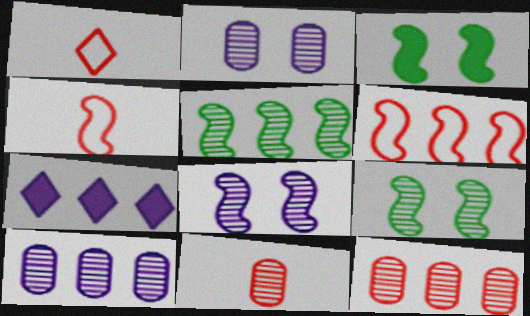[[1, 3, 10]]